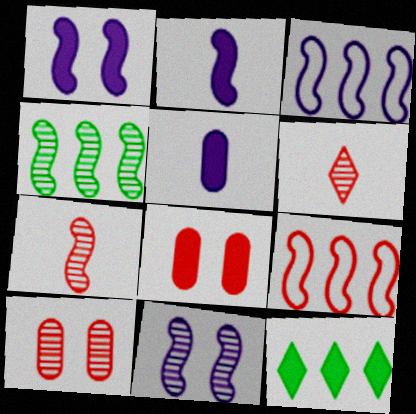[[2, 3, 11], 
[2, 8, 12], 
[4, 7, 11], 
[6, 8, 9]]